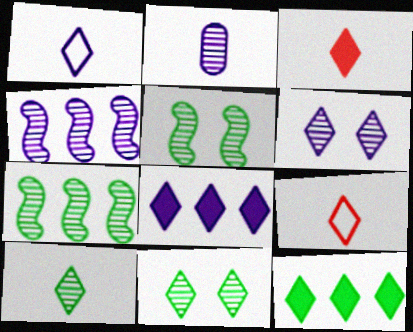[[1, 3, 10], 
[1, 6, 8], 
[2, 4, 6], 
[6, 9, 12], 
[8, 9, 11]]